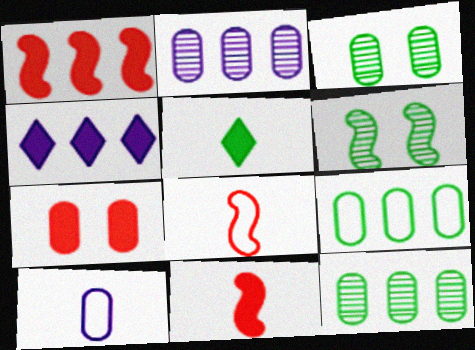[[3, 4, 8], 
[5, 6, 9], 
[7, 10, 12]]